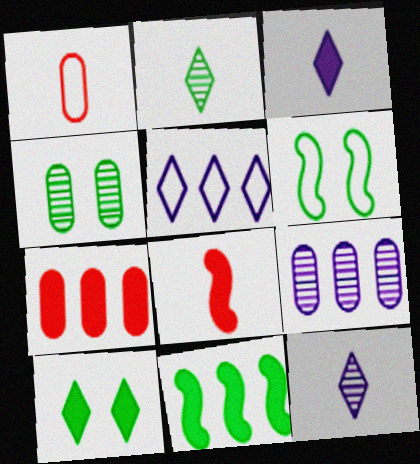[[1, 5, 6], 
[4, 5, 8], 
[4, 6, 10], 
[6, 7, 12]]